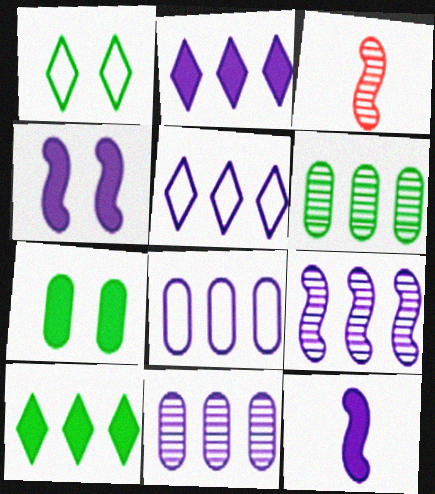[[2, 8, 9], 
[3, 5, 7]]